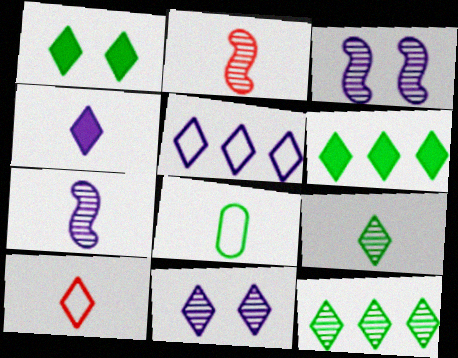[[2, 4, 8], 
[4, 5, 11], 
[4, 9, 10], 
[6, 10, 11]]